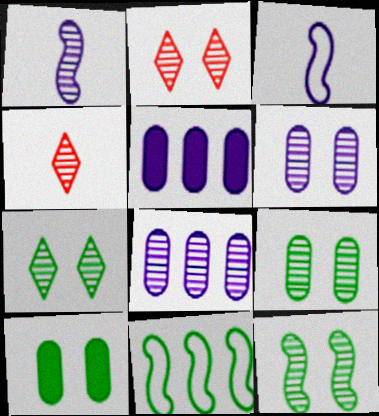[[2, 6, 12], 
[4, 8, 12], 
[7, 9, 12]]